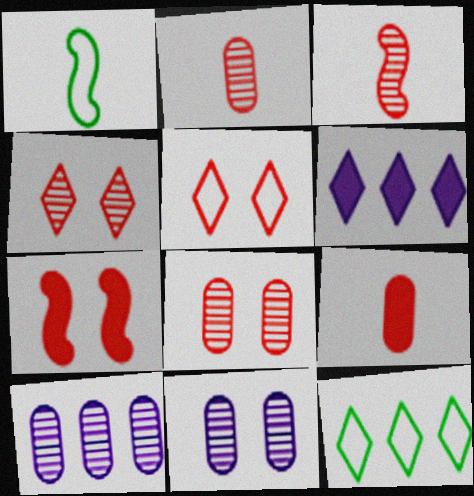[[1, 6, 8], 
[5, 7, 8]]